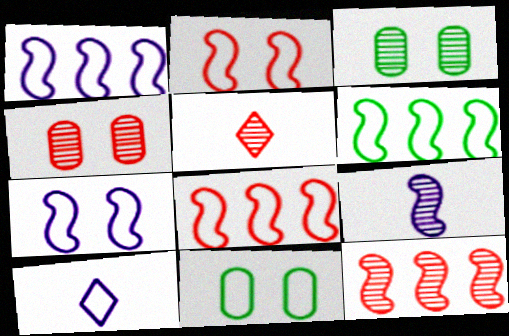[[1, 6, 8], 
[4, 5, 12], 
[8, 10, 11]]